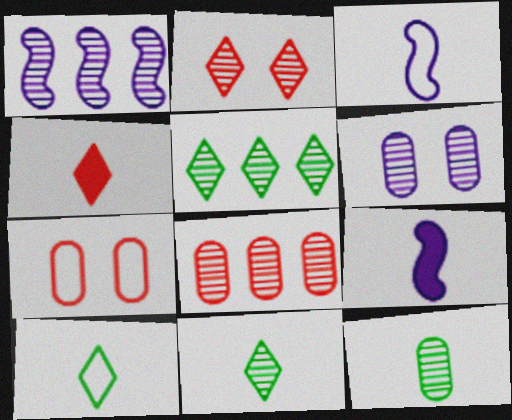[[1, 2, 12], 
[1, 5, 8], 
[3, 4, 12], 
[5, 7, 9], 
[6, 8, 12]]